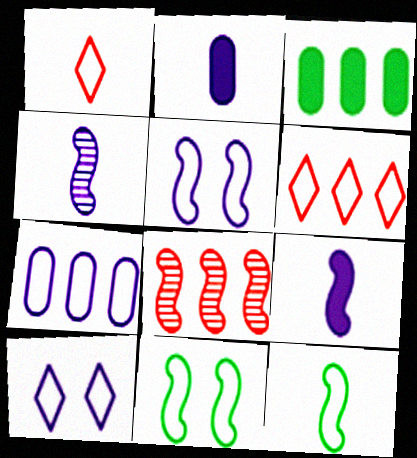[[1, 7, 11], 
[8, 9, 11]]